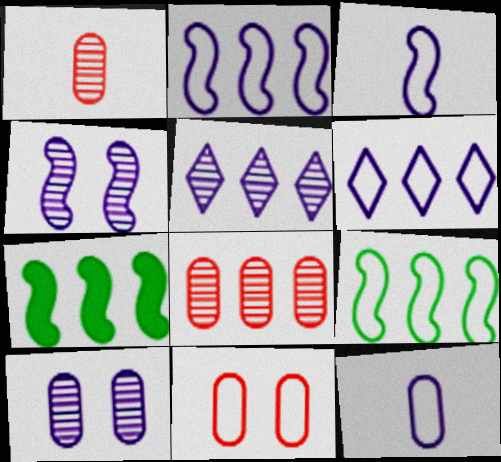[[6, 7, 8]]